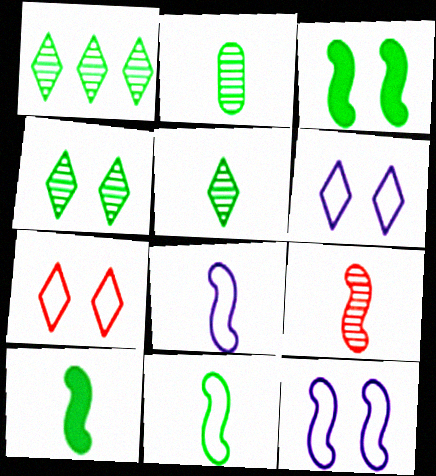[[1, 4, 5], 
[8, 9, 10]]